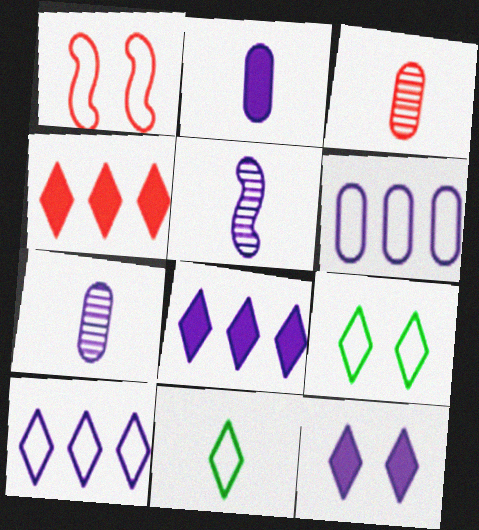[[1, 3, 4], 
[1, 6, 11], 
[5, 6, 12]]